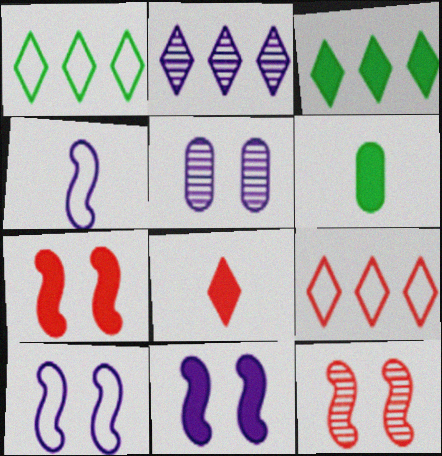[[2, 3, 9]]